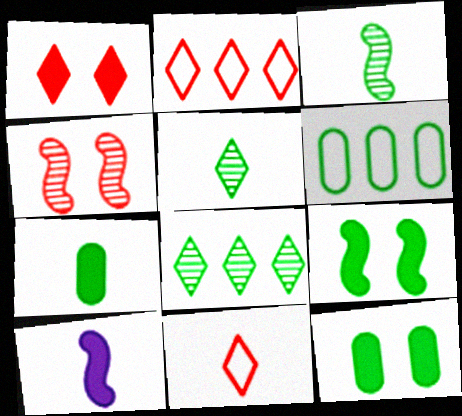[[5, 6, 9]]